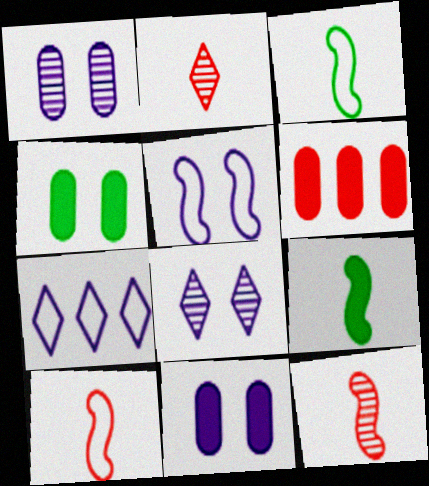[[3, 6, 8], 
[4, 7, 12], 
[5, 8, 11]]